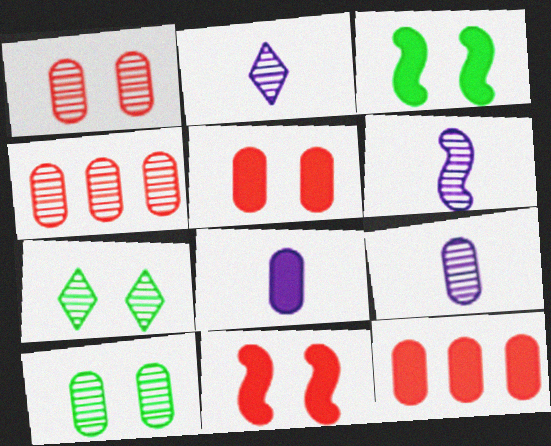[[2, 6, 9], 
[4, 6, 7], 
[4, 9, 10]]